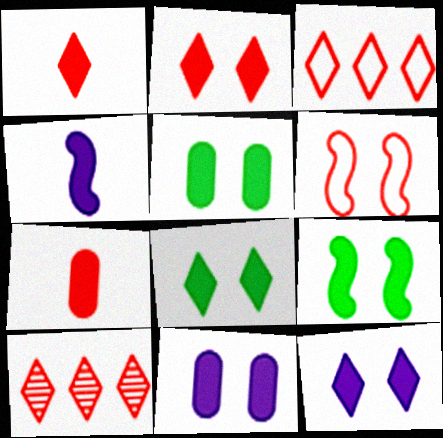[[2, 8, 12], 
[2, 9, 11], 
[5, 8, 9], 
[6, 7, 10]]